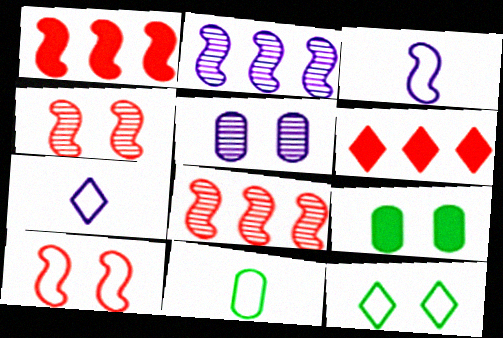[[7, 8, 9]]